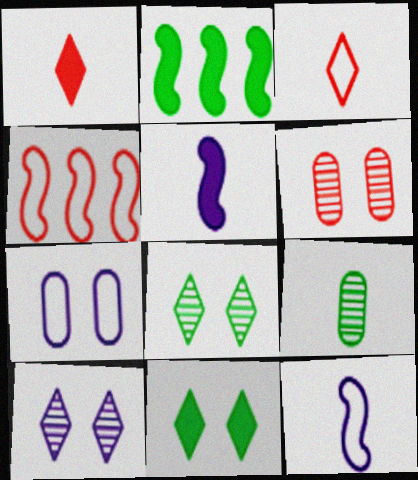[[1, 4, 6], 
[1, 9, 12], 
[3, 5, 9]]